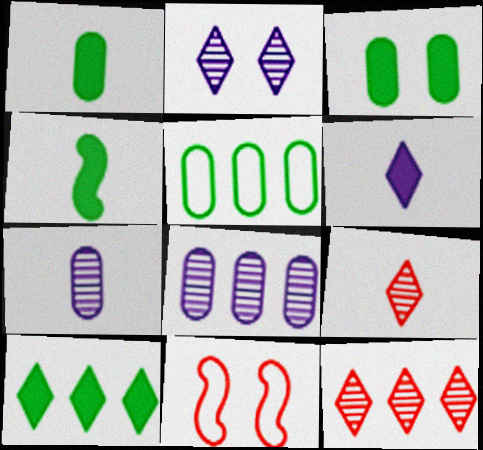[[2, 3, 11], 
[3, 4, 10], 
[7, 10, 11]]